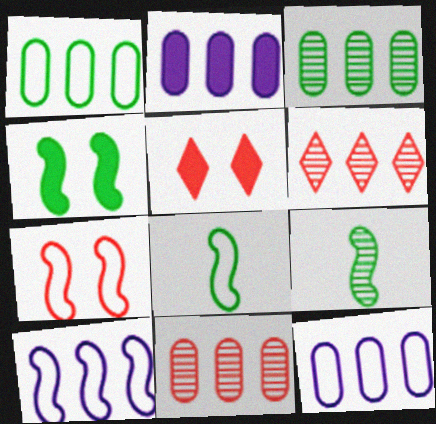[[1, 2, 11], 
[5, 9, 12], 
[7, 8, 10]]